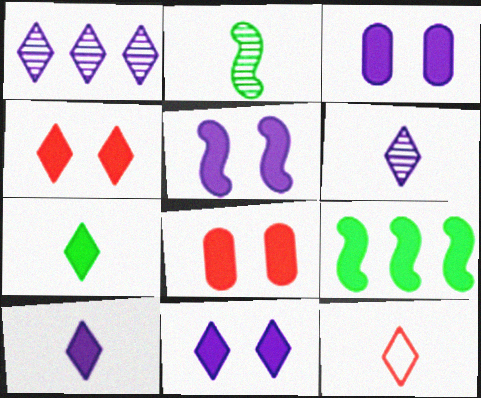[[3, 5, 11], 
[6, 7, 12], 
[8, 9, 10]]